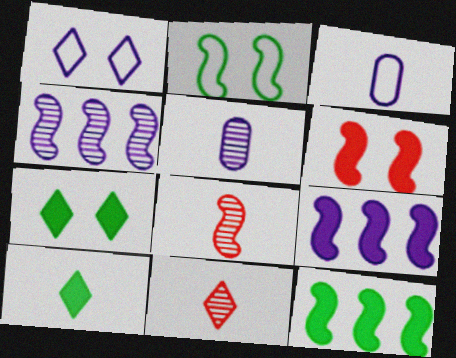[[1, 5, 9], 
[2, 8, 9], 
[3, 8, 10]]